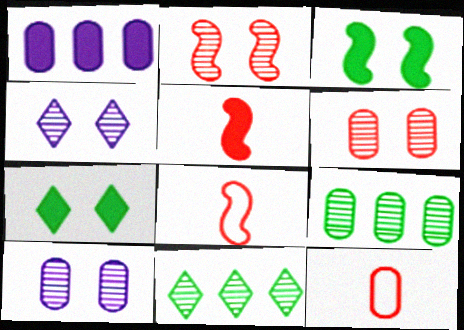[[1, 5, 7]]